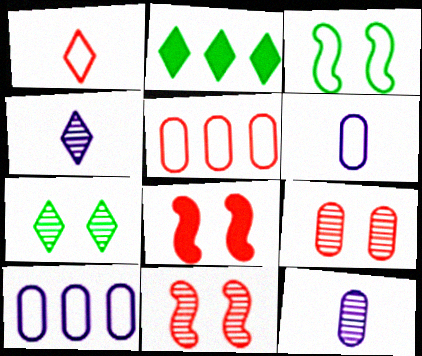[[1, 3, 10], 
[2, 6, 11]]